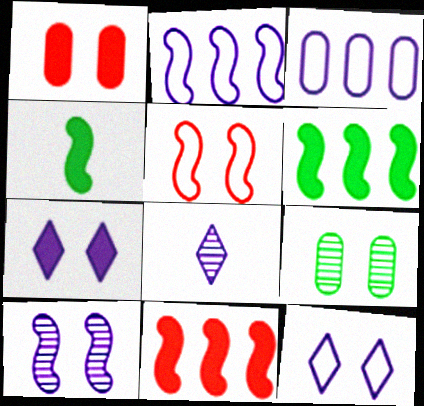[[5, 7, 9]]